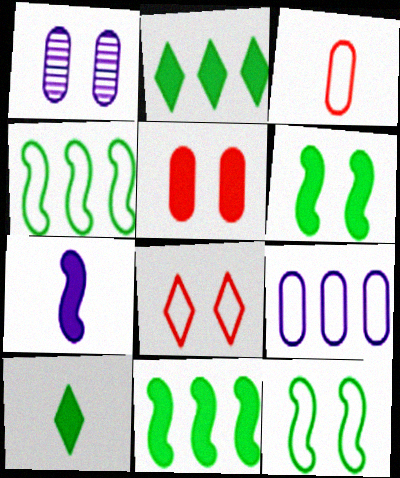[[1, 6, 8], 
[2, 5, 7]]